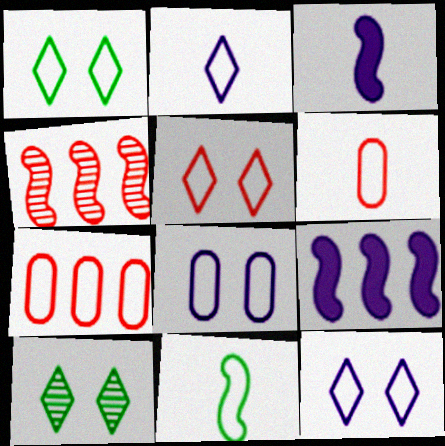[[1, 5, 12], 
[2, 6, 11], 
[3, 7, 10], 
[6, 9, 10], 
[7, 11, 12]]